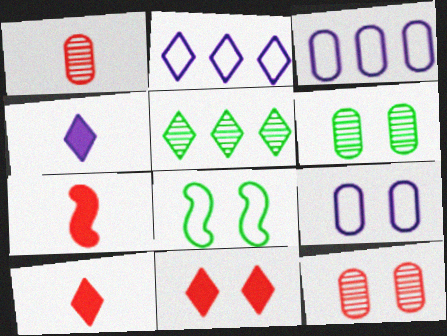[[2, 6, 7], 
[5, 7, 9]]